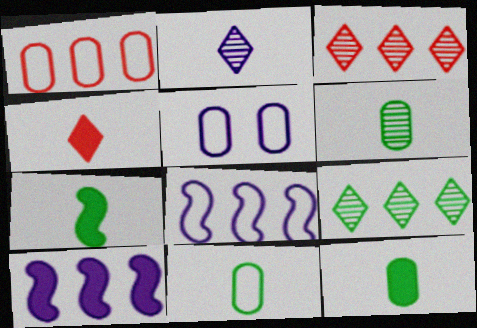[[1, 5, 11], 
[1, 9, 10], 
[2, 5, 10], 
[3, 5, 7], 
[6, 11, 12]]